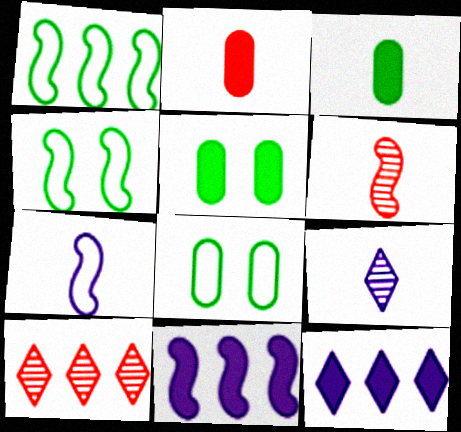[[4, 6, 11], 
[5, 7, 10], 
[6, 8, 12]]